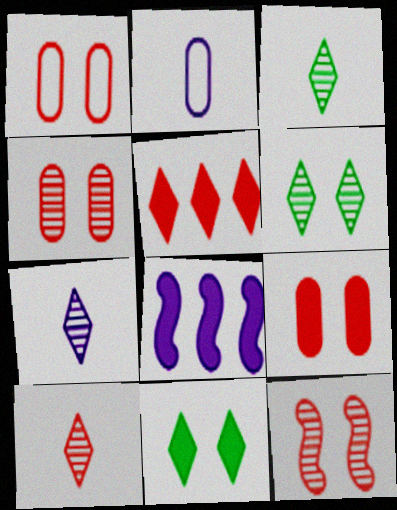[[1, 3, 8], 
[1, 4, 9], 
[3, 7, 10]]